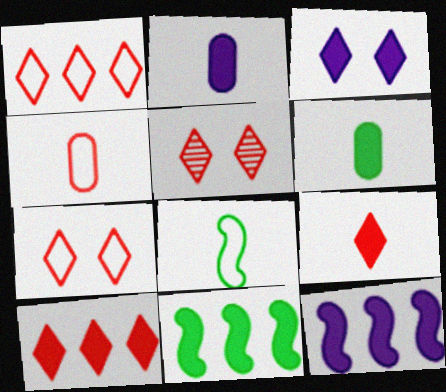[[1, 5, 9], 
[2, 3, 12]]